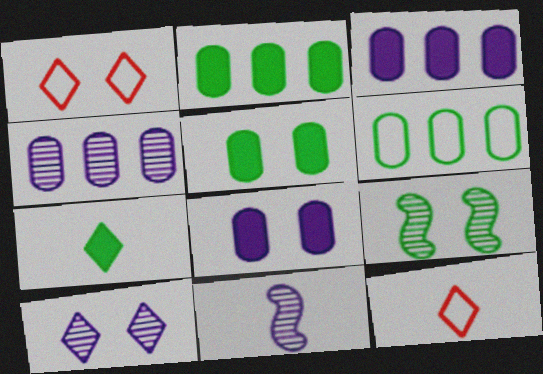[[1, 2, 11], 
[1, 8, 9], 
[3, 9, 12], 
[4, 10, 11], 
[6, 7, 9]]